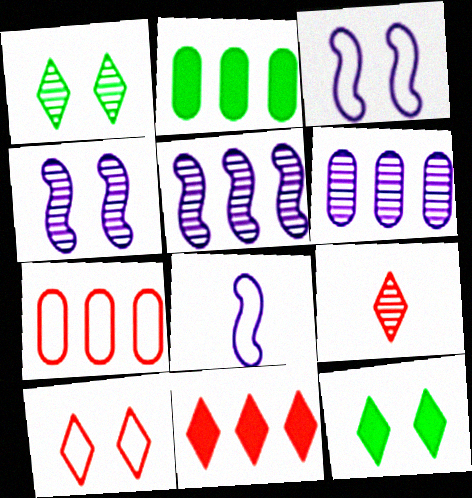[[2, 3, 9], 
[2, 6, 7], 
[9, 10, 11]]